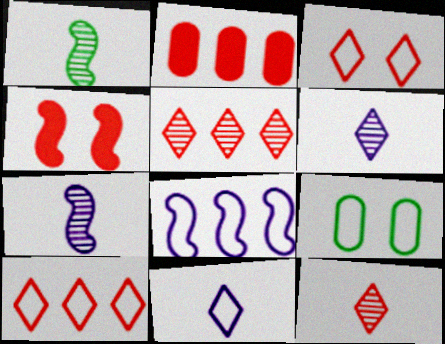[[1, 4, 8]]